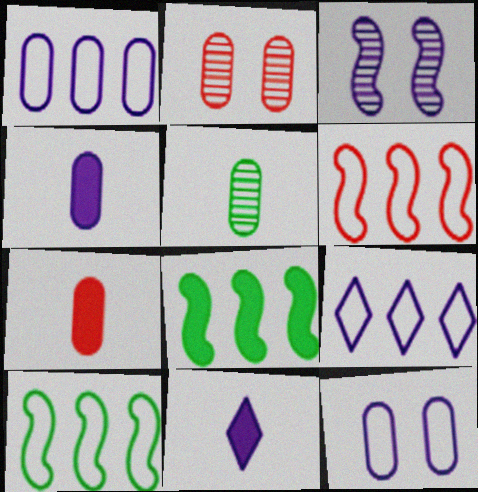[[1, 3, 11], 
[2, 10, 11], 
[3, 4, 9]]